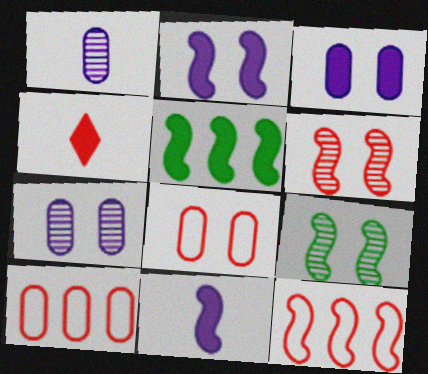[[3, 4, 5], 
[4, 6, 10], 
[9, 11, 12]]